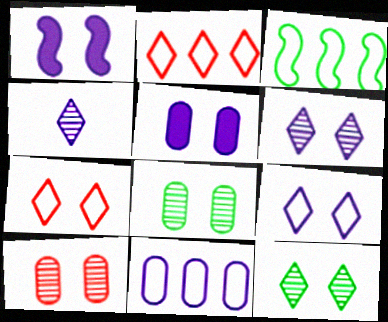[[1, 4, 11], 
[1, 7, 8], 
[2, 3, 11]]